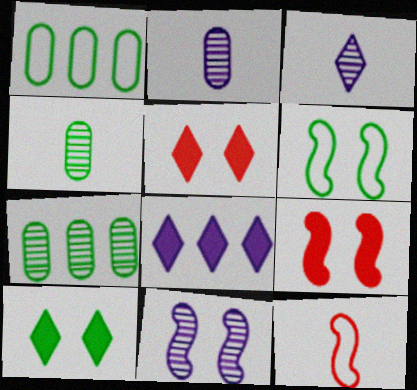[[1, 3, 9], 
[6, 9, 11]]